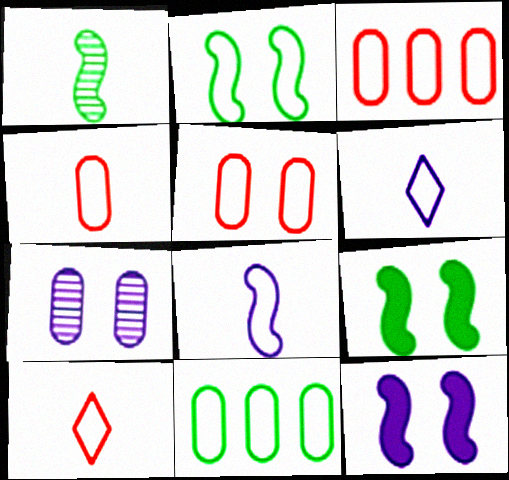[[2, 3, 6], 
[3, 4, 5]]